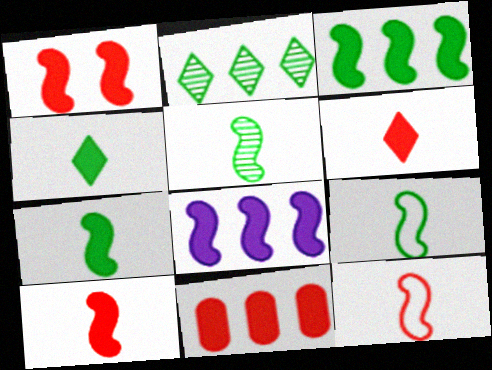[[1, 6, 11], 
[1, 7, 8], 
[5, 7, 9]]